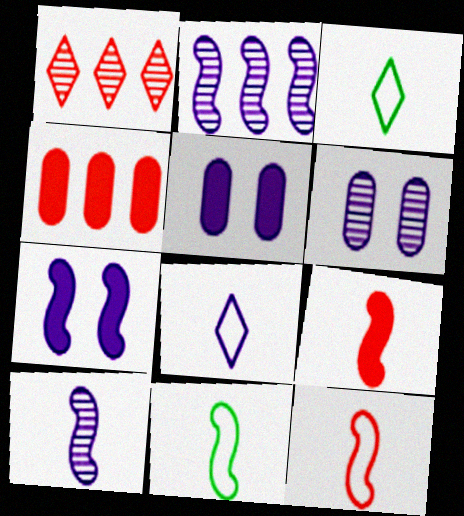[[1, 5, 11], 
[2, 5, 8], 
[9, 10, 11]]